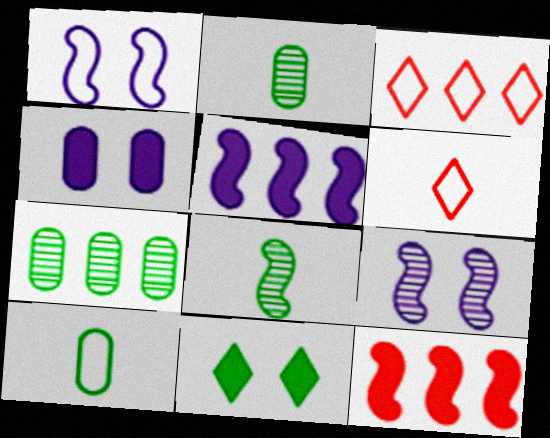[[1, 3, 10], 
[1, 8, 12], 
[3, 4, 8], 
[3, 5, 7]]